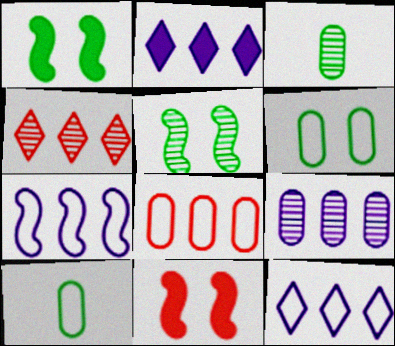[[2, 7, 9], 
[3, 11, 12]]